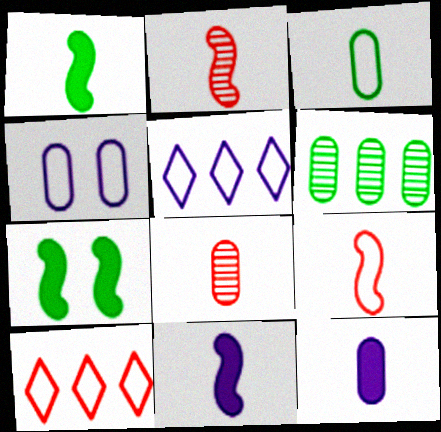[[3, 8, 12], 
[5, 7, 8]]